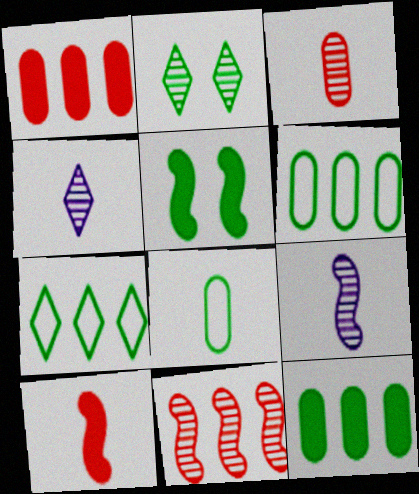[[4, 8, 10]]